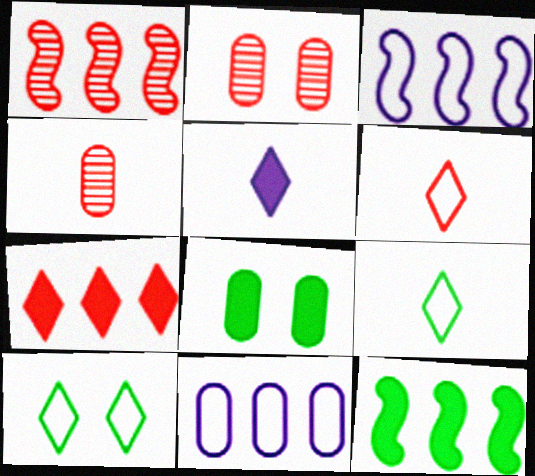[[1, 3, 12], 
[4, 8, 11]]